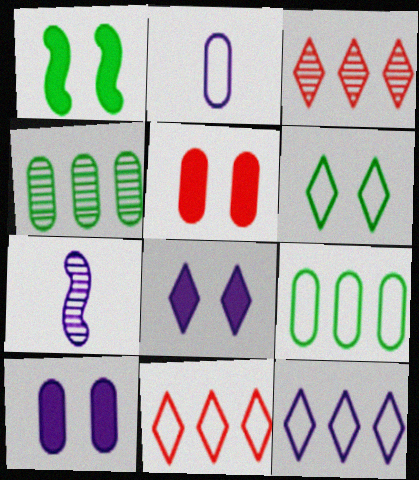[[1, 2, 3], 
[1, 5, 8], 
[2, 4, 5], 
[7, 10, 12]]